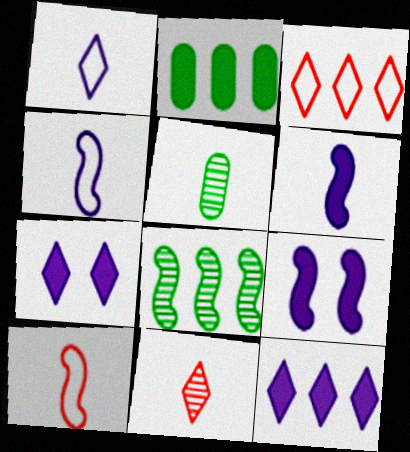[[3, 5, 9], 
[8, 9, 10]]